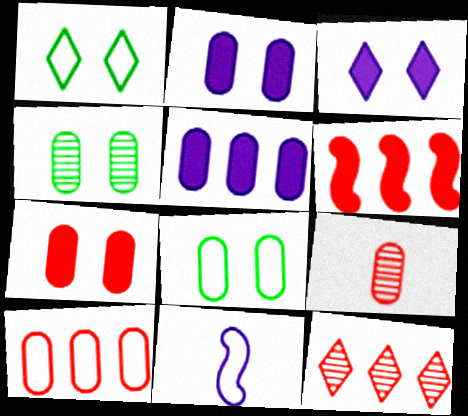[[1, 10, 11], 
[5, 8, 9], 
[6, 10, 12], 
[7, 9, 10]]